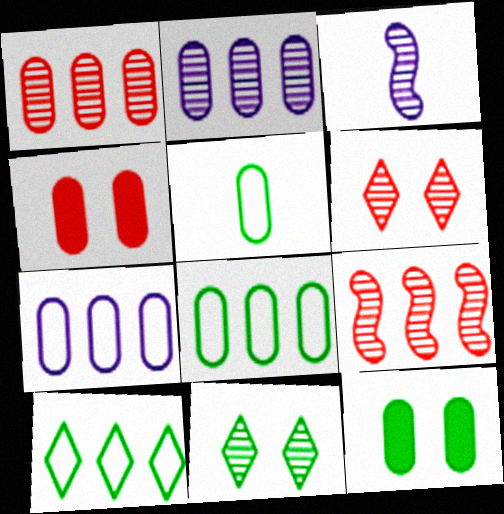[[1, 3, 11], 
[2, 4, 5], 
[3, 4, 10]]